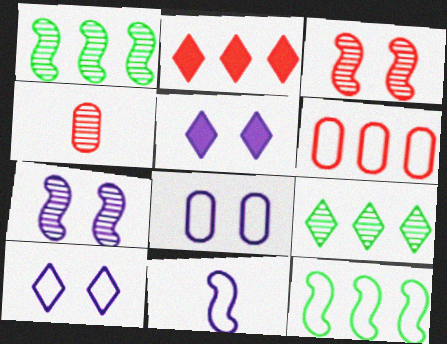[[4, 5, 12], 
[4, 7, 9], 
[5, 7, 8]]